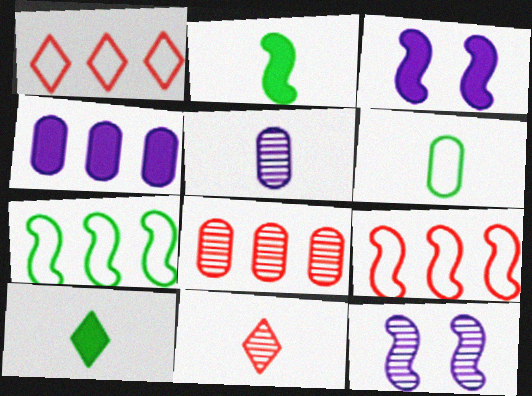[[2, 9, 12]]